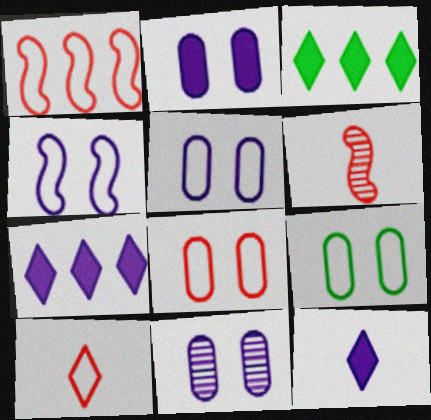[[1, 8, 10], 
[2, 5, 11], 
[3, 5, 6], 
[5, 8, 9], 
[6, 7, 9]]